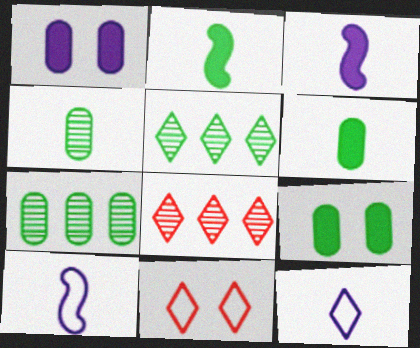[[3, 7, 11], 
[8, 9, 10]]